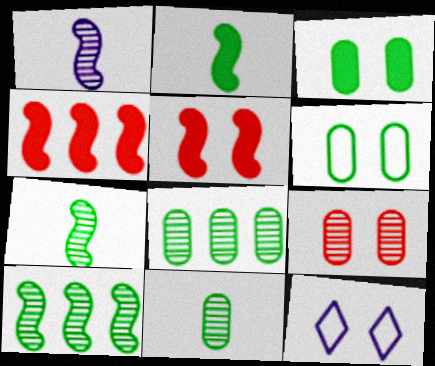[[4, 11, 12]]